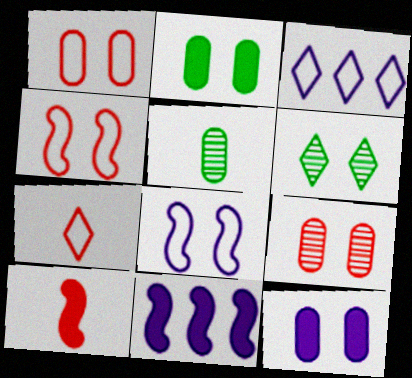[[4, 6, 12]]